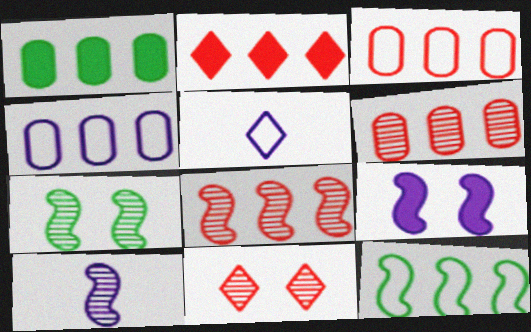[[1, 4, 6], 
[2, 3, 8], 
[7, 8, 10]]